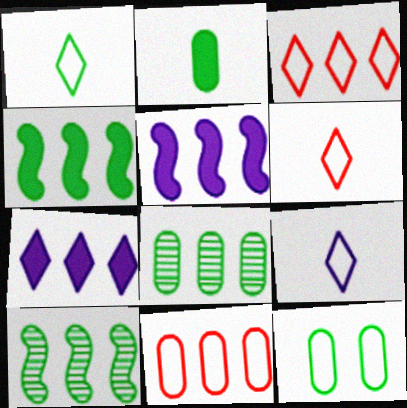[[1, 6, 9], 
[2, 8, 12], 
[3, 5, 8], 
[7, 10, 11]]